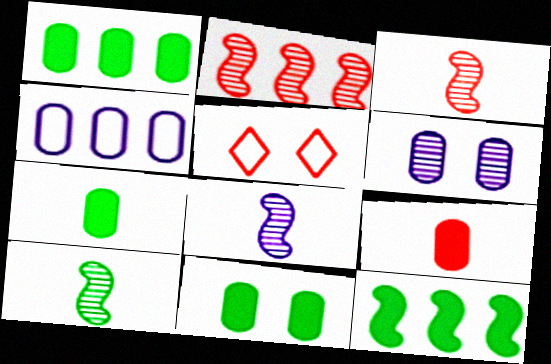[[1, 5, 8], 
[1, 7, 11], 
[2, 5, 9], 
[3, 8, 10]]